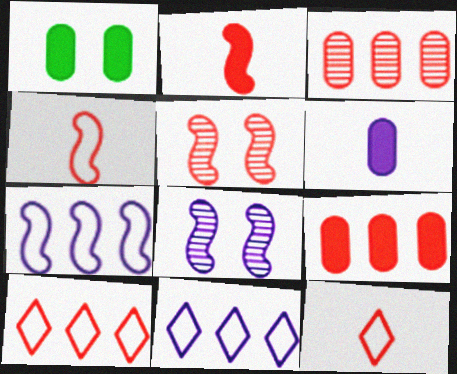[[1, 6, 9], 
[5, 9, 12], 
[6, 8, 11]]